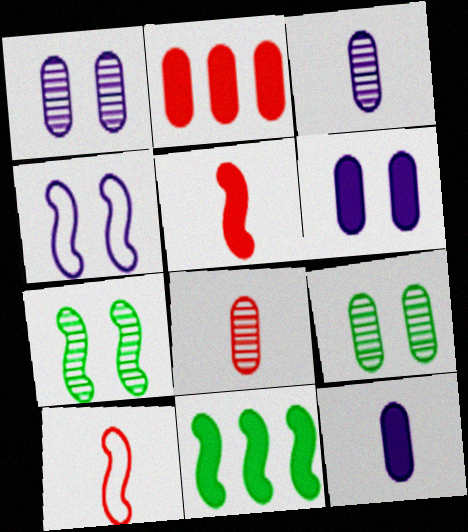[]